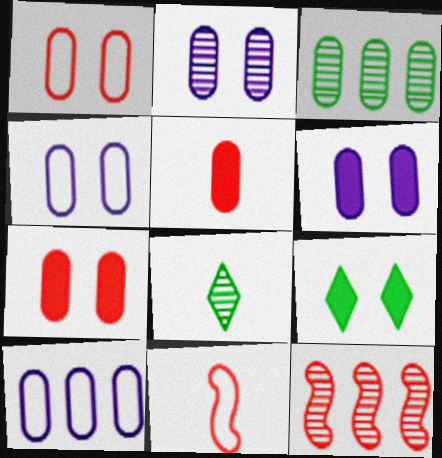[[2, 4, 6], 
[2, 8, 12], 
[3, 4, 5]]